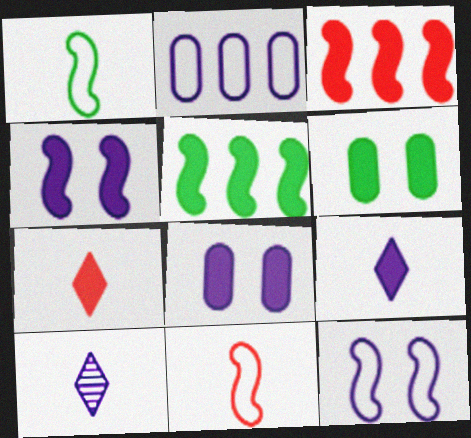[[2, 4, 10], 
[3, 6, 9], 
[5, 7, 8]]